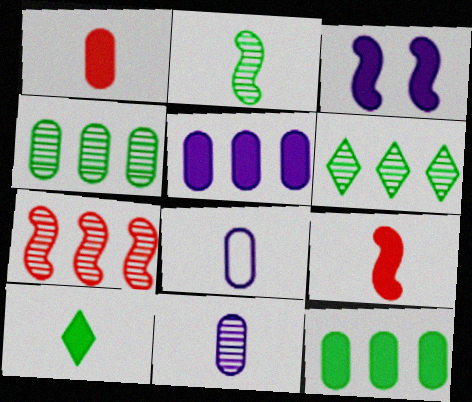[]